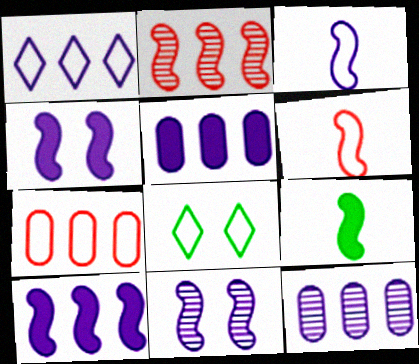[[1, 10, 12], 
[3, 7, 8], 
[3, 10, 11]]